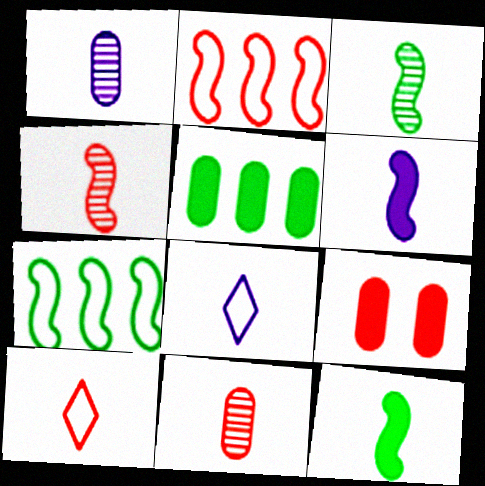[[1, 6, 8], 
[1, 10, 12], 
[8, 11, 12]]